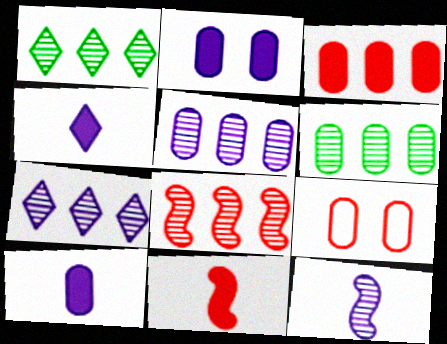[[1, 5, 8], 
[6, 7, 8], 
[6, 9, 10]]